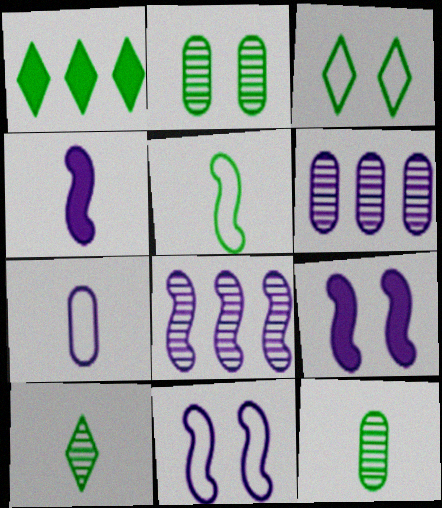[[1, 2, 5], 
[1, 3, 10], 
[4, 8, 11]]